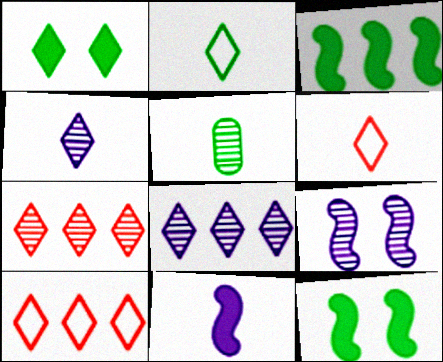[[1, 4, 10], 
[1, 6, 8], 
[5, 6, 11], 
[5, 7, 9]]